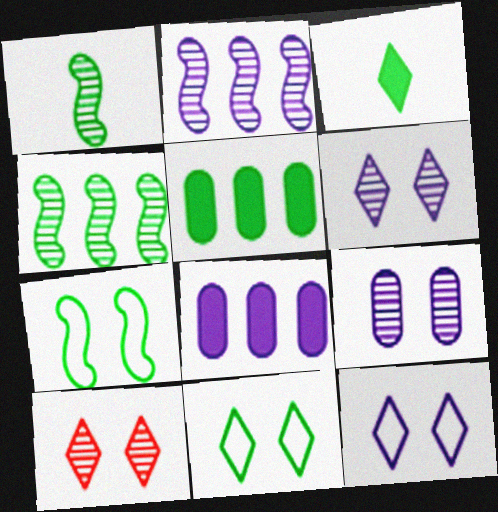[[1, 5, 11]]